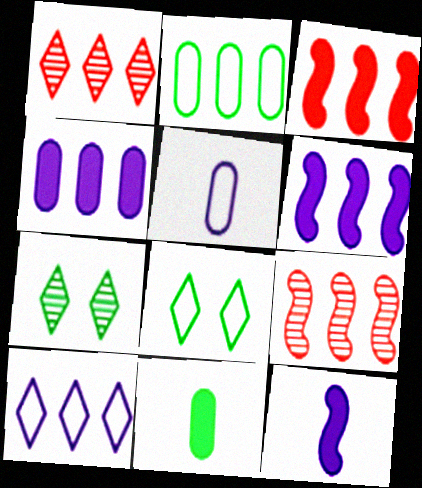[[1, 2, 6], 
[3, 5, 7]]